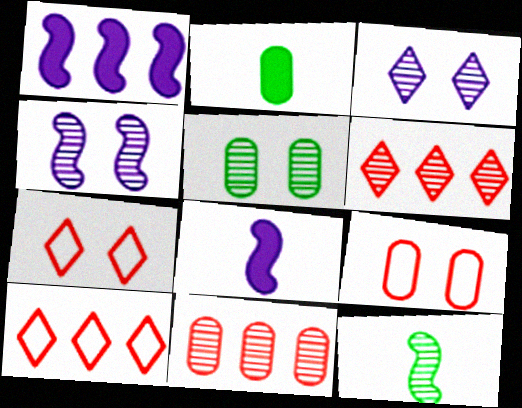[[2, 4, 10], 
[3, 11, 12], 
[5, 8, 10]]